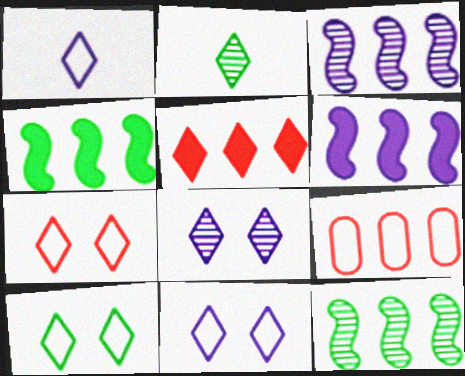[[2, 5, 11], 
[7, 10, 11]]